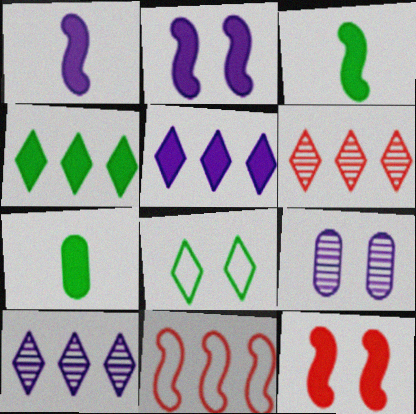[[5, 7, 12], 
[8, 9, 12]]